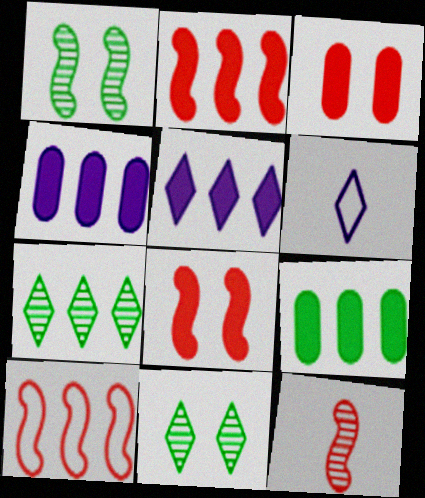[[2, 5, 9], 
[4, 7, 10], 
[8, 10, 12]]